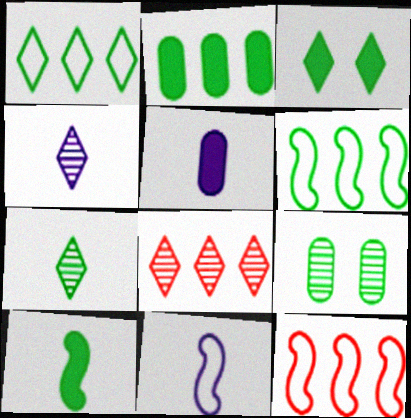[[1, 3, 7], 
[1, 9, 10], 
[2, 3, 10], 
[4, 5, 11]]